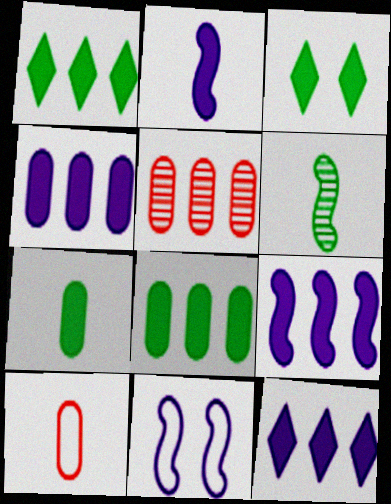[[4, 9, 12]]